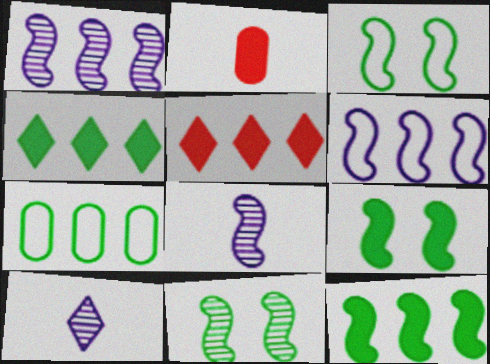[[1, 5, 7], 
[3, 9, 11]]